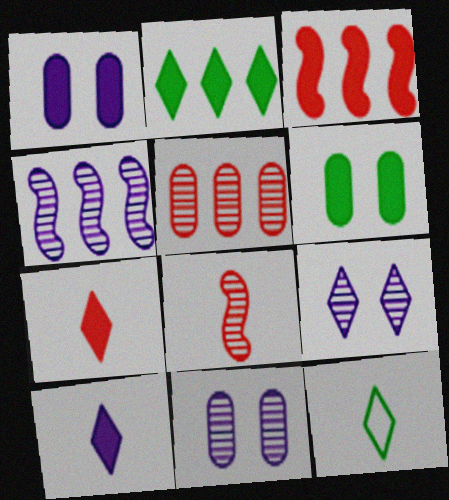[[3, 6, 10], 
[3, 11, 12]]